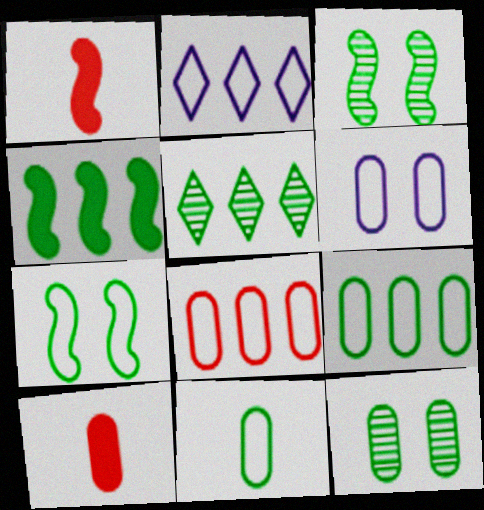[[1, 2, 12], 
[1, 5, 6], 
[2, 3, 10], 
[4, 5, 9], 
[6, 8, 11]]